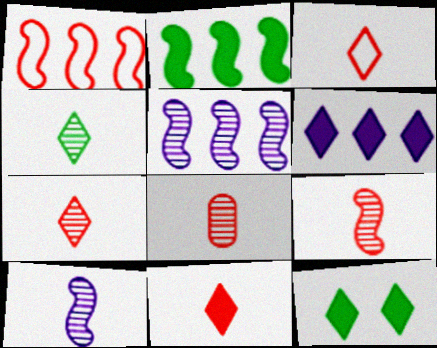[[1, 2, 5], 
[3, 7, 11], 
[4, 8, 10], 
[6, 11, 12], 
[7, 8, 9]]